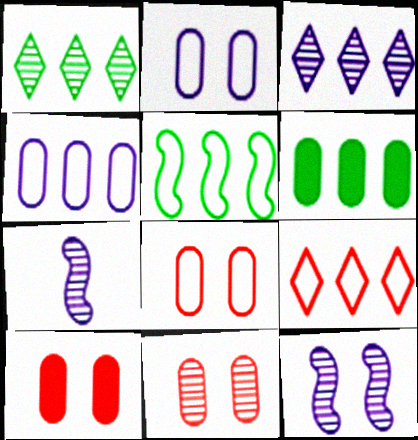[[1, 5, 6], 
[1, 7, 11], 
[4, 5, 9], 
[8, 10, 11]]